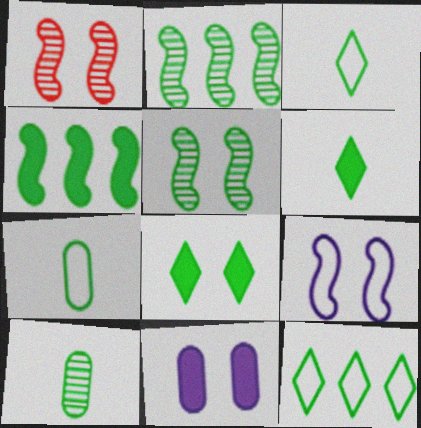[[2, 7, 8]]